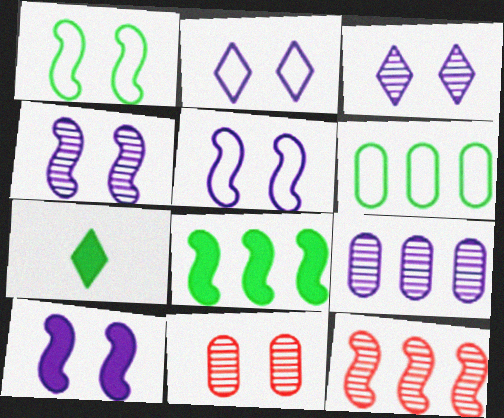[[4, 5, 10]]